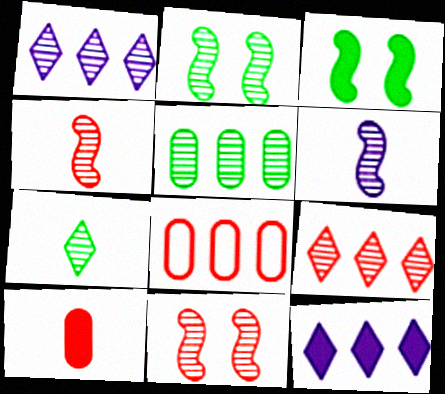[[2, 5, 7], 
[3, 10, 12]]